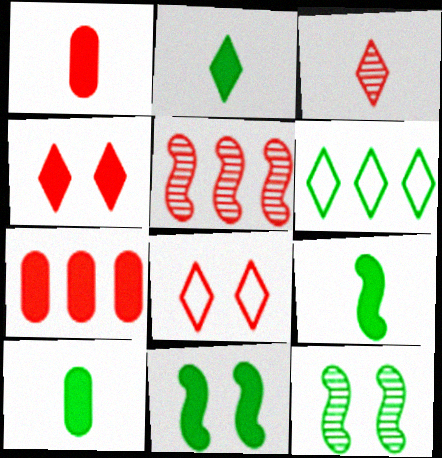[[1, 5, 8], 
[2, 9, 10], 
[6, 10, 12]]